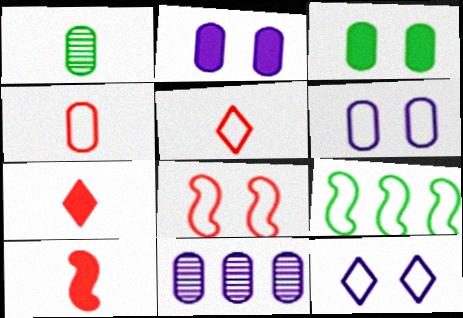[[3, 4, 11], 
[4, 9, 12], 
[5, 6, 9]]